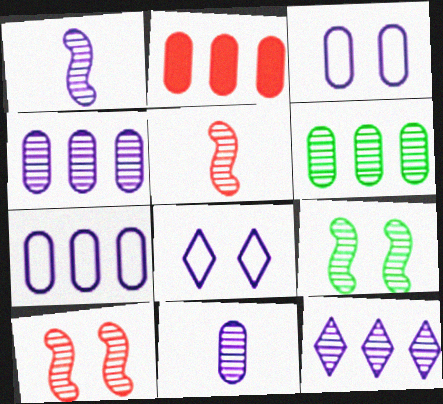[[2, 6, 7]]